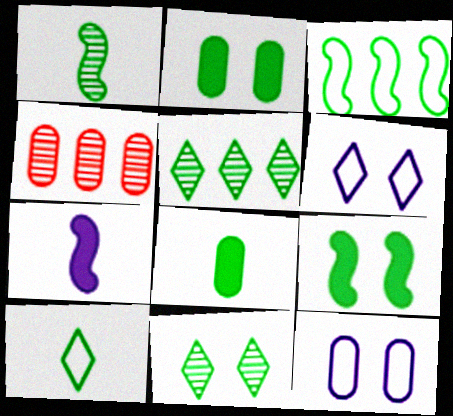[[1, 3, 9], 
[1, 8, 10], 
[3, 8, 11], 
[4, 8, 12]]